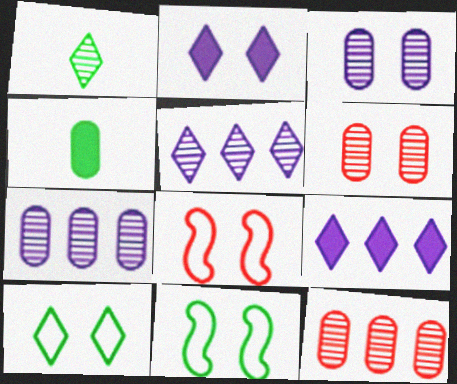[[2, 6, 11], 
[4, 5, 8]]